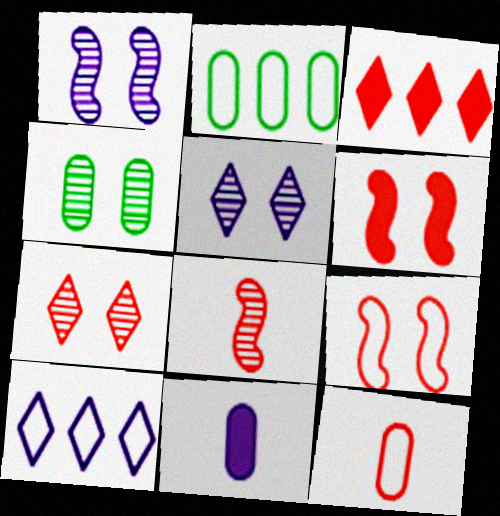[[1, 4, 7], 
[1, 10, 11]]